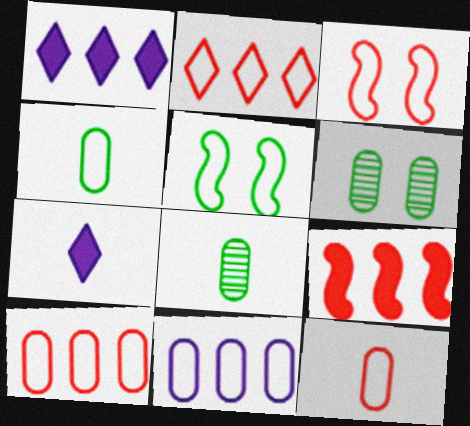[[1, 3, 8], 
[2, 3, 12]]